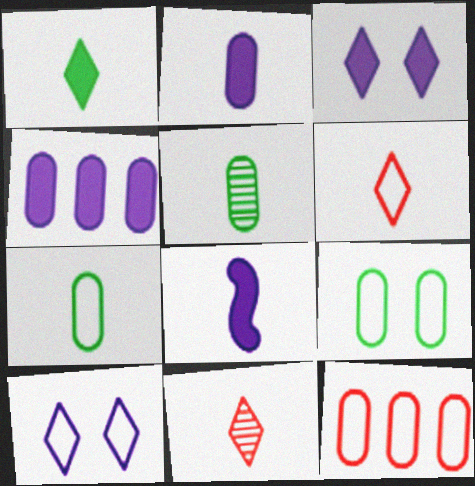[[3, 4, 8], 
[5, 6, 8], 
[7, 8, 11]]